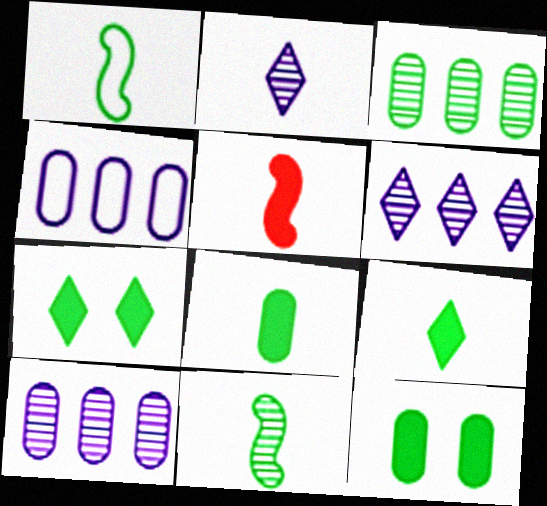[[1, 3, 7]]